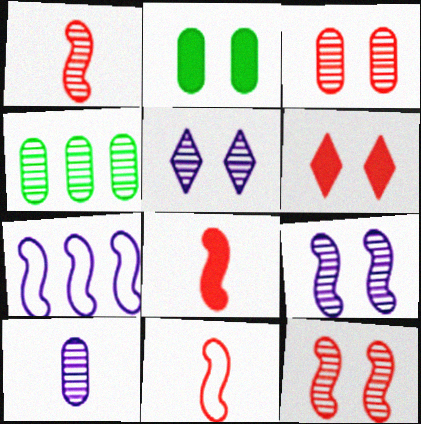[[1, 4, 5], 
[1, 8, 11], 
[3, 4, 10]]